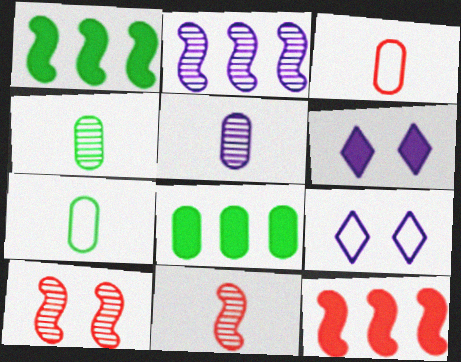[[4, 9, 12], 
[8, 9, 11]]